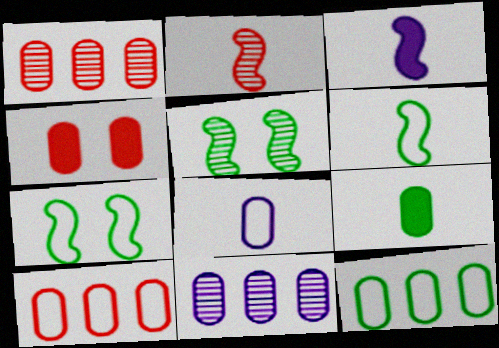[[2, 3, 6]]